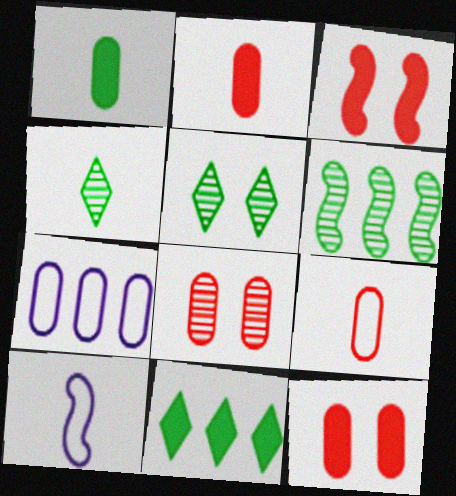[[1, 7, 8], 
[2, 4, 10], 
[3, 4, 7], 
[3, 6, 10], 
[8, 10, 11]]